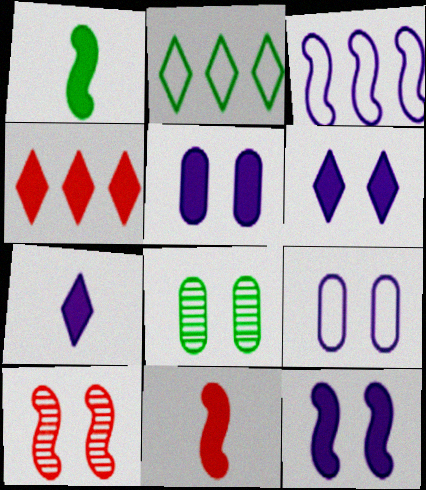[[1, 2, 8], 
[1, 3, 10], 
[1, 4, 5], 
[5, 6, 12]]